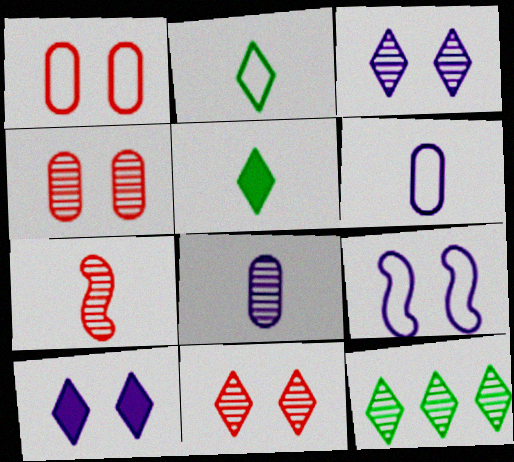[[5, 6, 7]]